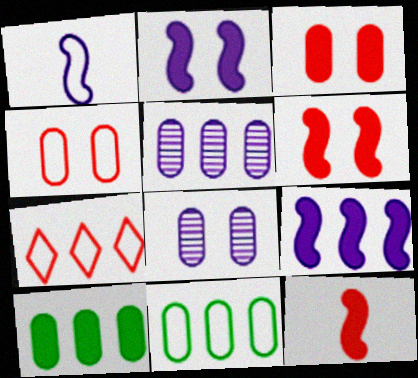[]